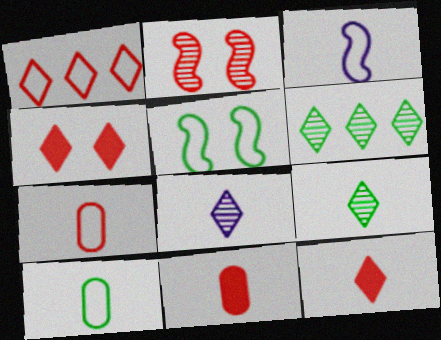[[1, 2, 11], 
[3, 9, 11]]